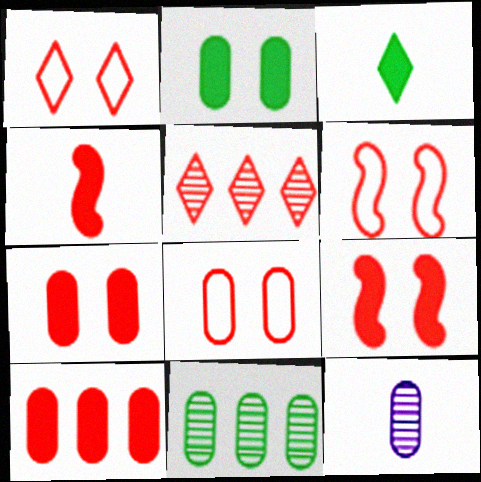[[1, 6, 8], 
[4, 5, 8]]